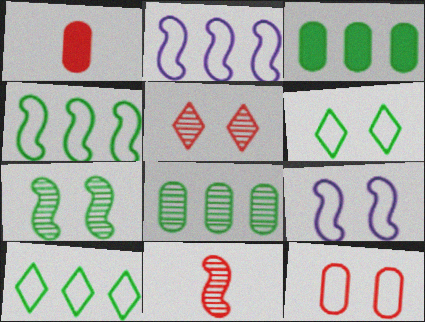[[6, 9, 12]]